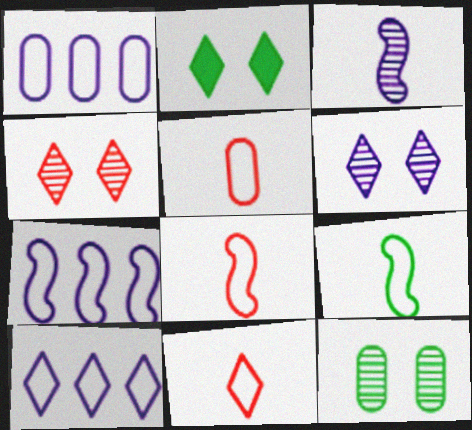[[1, 7, 10], 
[5, 8, 11]]